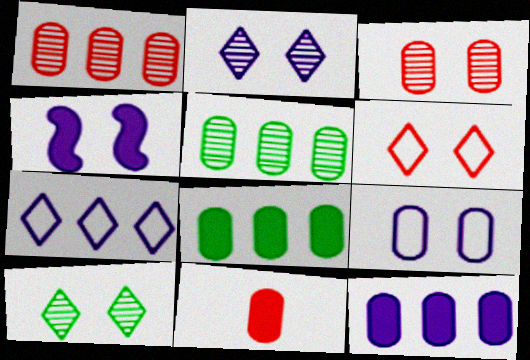[[2, 4, 9], 
[5, 9, 11]]